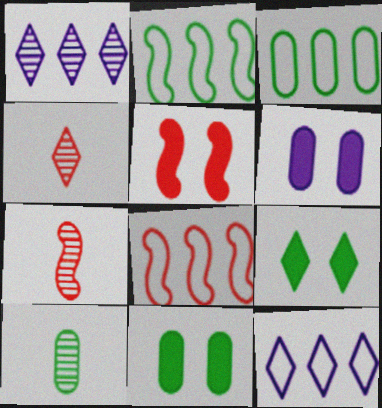[[2, 4, 6], 
[2, 9, 10], 
[3, 8, 12], 
[3, 10, 11], 
[4, 9, 12], 
[5, 6, 9], 
[5, 7, 8], 
[5, 10, 12], 
[7, 11, 12]]